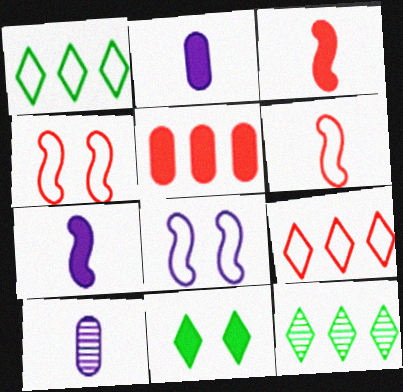[[2, 4, 12], 
[5, 7, 11]]